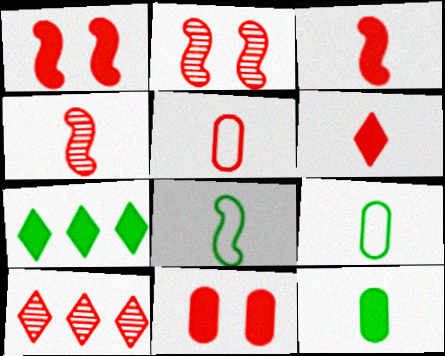[[1, 5, 10], 
[4, 5, 6]]